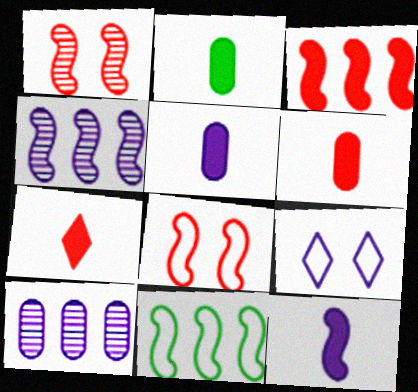[[1, 11, 12], 
[2, 5, 6], 
[2, 7, 12], 
[3, 4, 11], 
[4, 5, 9], 
[9, 10, 12]]